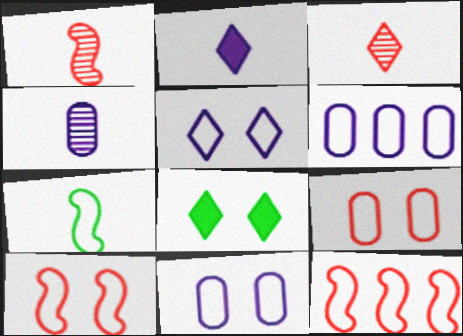[[1, 6, 8], 
[4, 8, 12]]